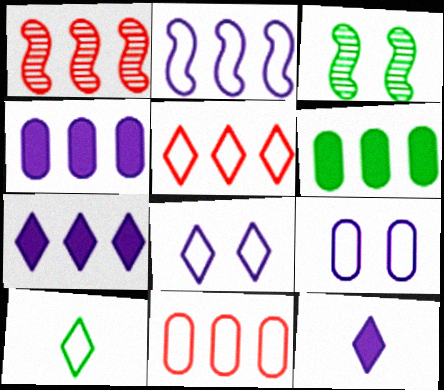[[3, 6, 10], 
[3, 11, 12], 
[5, 8, 10]]